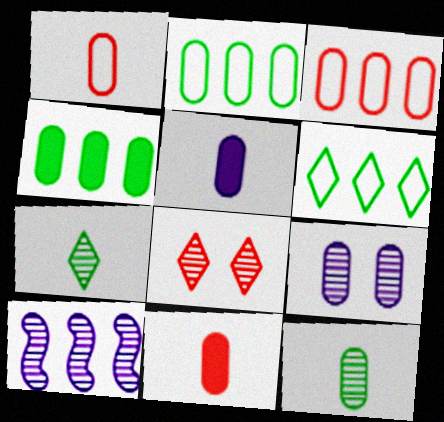[[1, 4, 9], 
[1, 5, 12], 
[2, 9, 11], 
[8, 10, 12]]